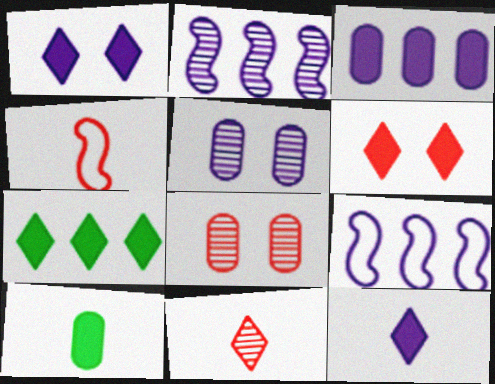[[4, 5, 7], 
[5, 9, 12], 
[6, 7, 12]]